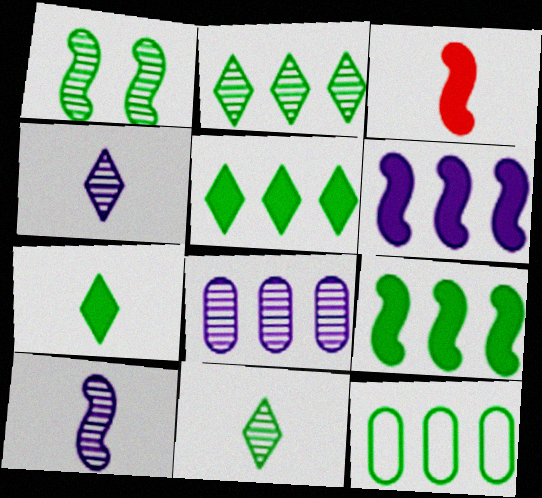[[1, 7, 12], 
[2, 9, 12]]